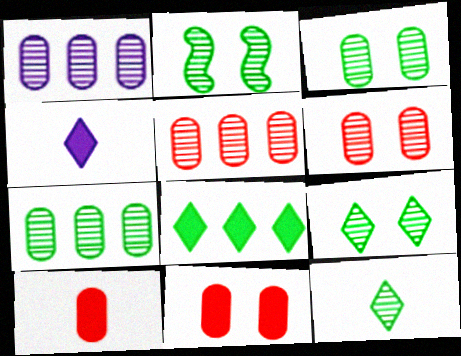[[1, 5, 7], 
[2, 3, 9], 
[2, 7, 12]]